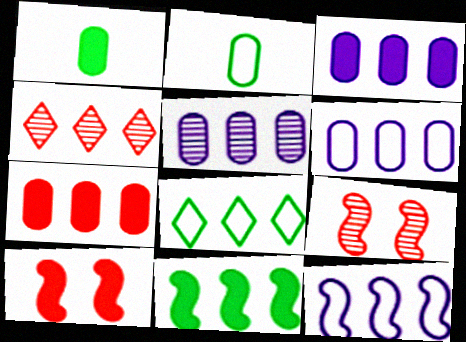[[3, 5, 6], 
[4, 6, 11]]